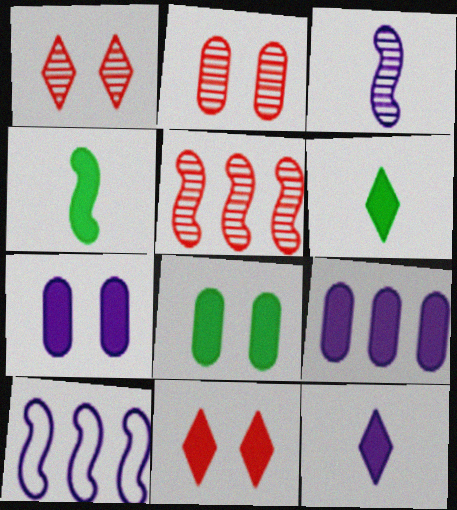[[2, 6, 10], 
[4, 9, 11]]